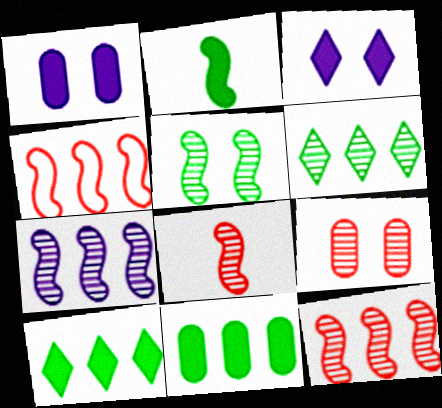[[5, 7, 8]]